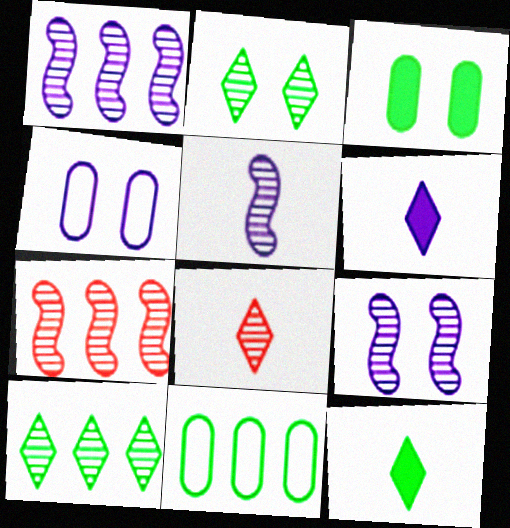[[1, 4, 6], 
[1, 5, 9], 
[4, 7, 12]]